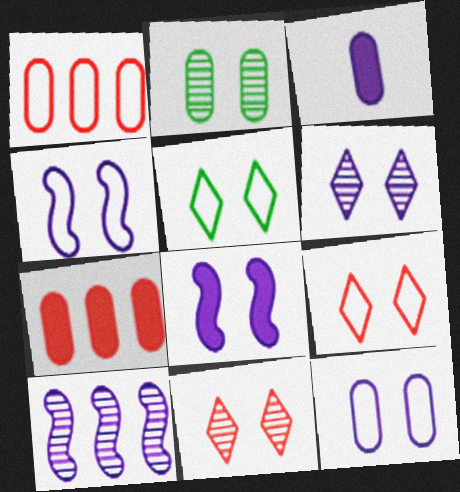[[1, 2, 3], 
[2, 8, 9], 
[6, 8, 12]]